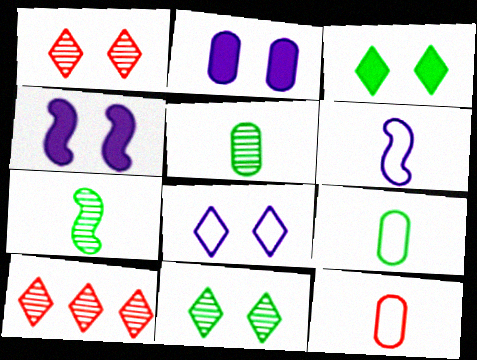[[1, 3, 8], 
[4, 9, 10]]